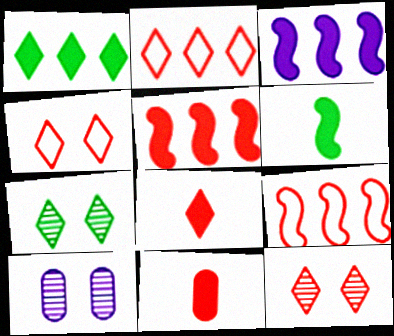[[2, 6, 10], 
[2, 8, 12], 
[9, 11, 12]]